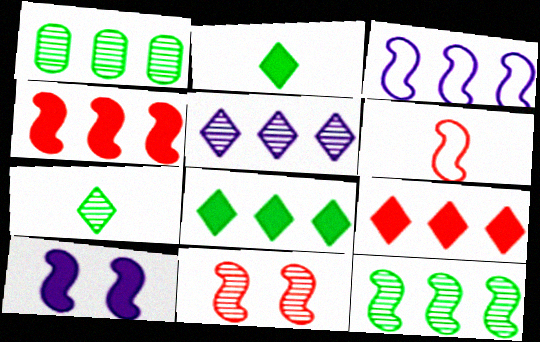[[1, 3, 9], 
[3, 4, 12], 
[4, 6, 11], 
[6, 10, 12]]